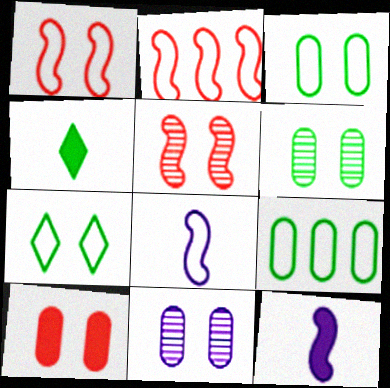[[2, 4, 11], 
[3, 10, 11]]